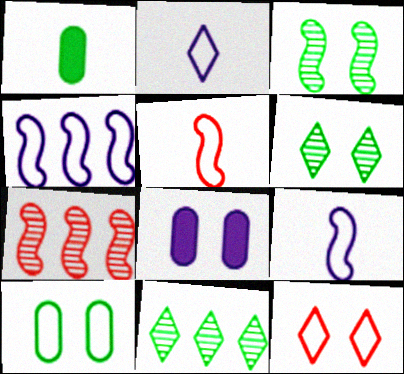[[3, 8, 12], 
[5, 8, 11]]